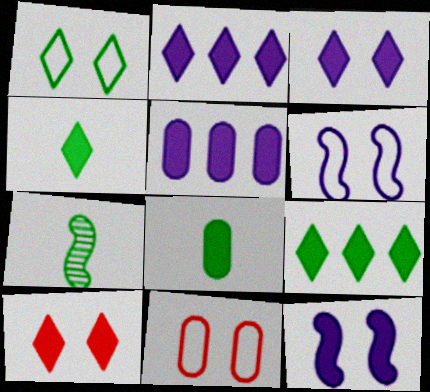[[1, 6, 11], 
[2, 4, 10], 
[2, 7, 11]]